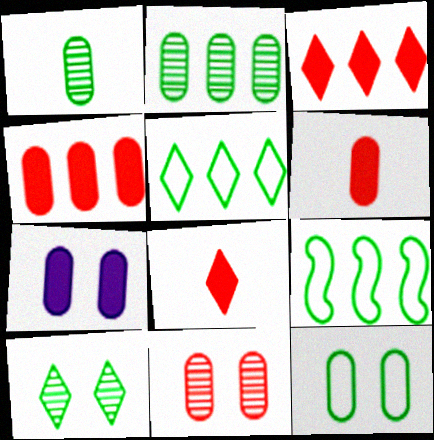[[7, 11, 12]]